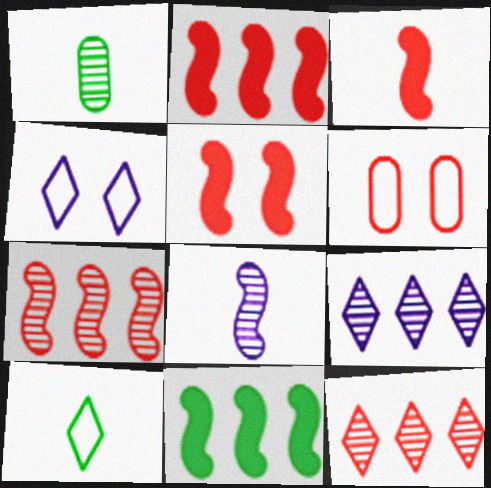[[1, 2, 4], 
[2, 3, 5], 
[3, 6, 12]]